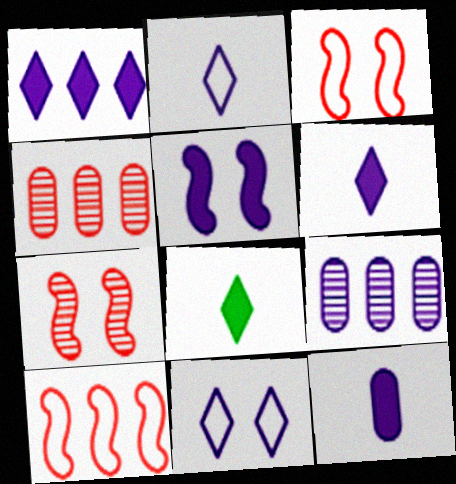[[1, 5, 12], 
[2, 5, 9], 
[3, 8, 9]]